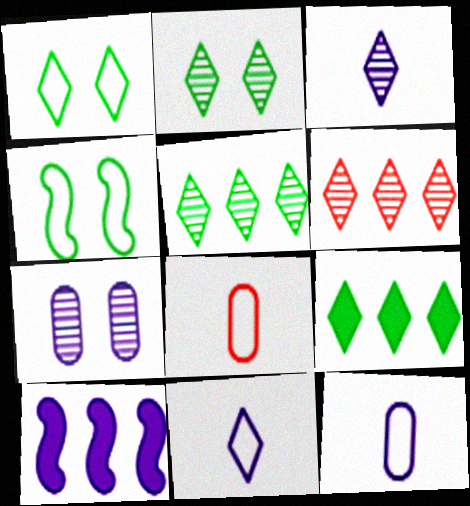[[2, 3, 6], 
[2, 8, 10], 
[7, 10, 11]]